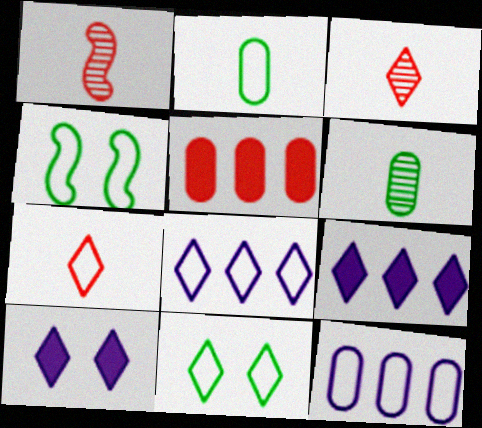[[3, 9, 11], 
[4, 7, 12], 
[7, 8, 11]]